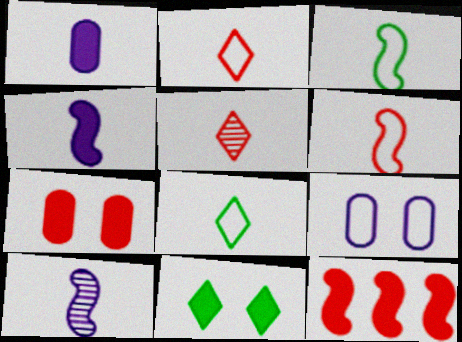[[1, 3, 5], 
[1, 11, 12]]